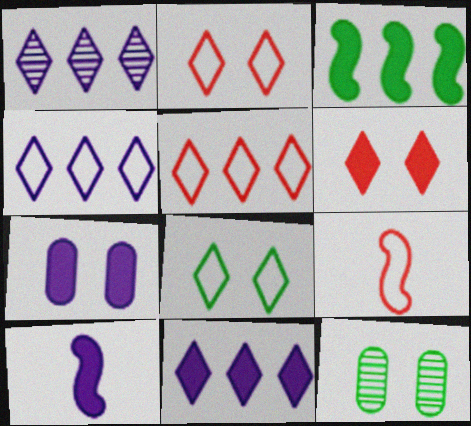[[1, 4, 11], 
[5, 10, 12], 
[7, 10, 11], 
[9, 11, 12]]